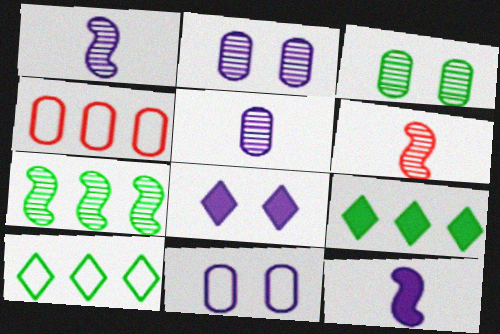[[6, 9, 11]]